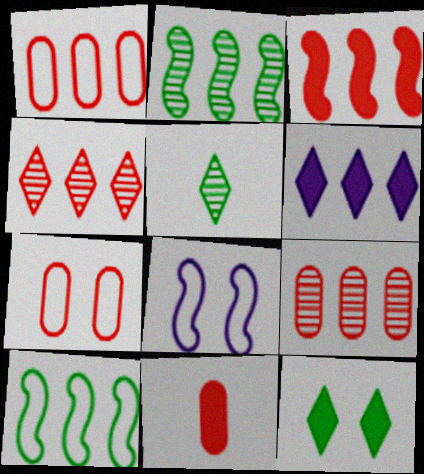[[1, 2, 6], 
[1, 3, 4], 
[6, 9, 10], 
[7, 9, 11]]